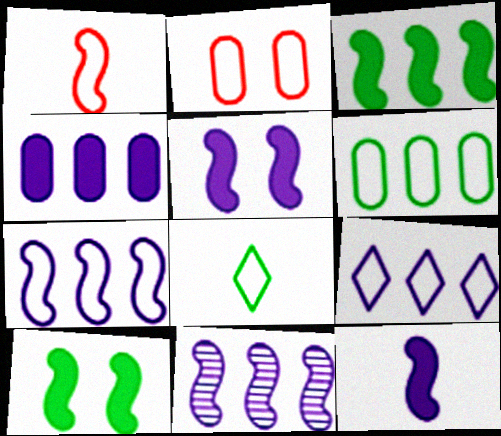[[1, 10, 11], 
[2, 7, 8], 
[4, 9, 11]]